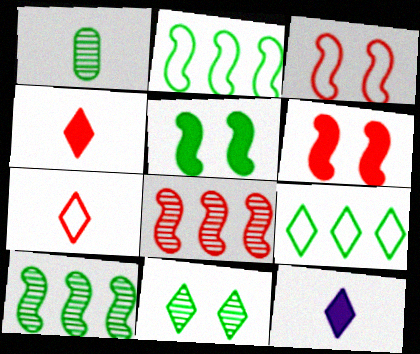[[1, 5, 9], 
[1, 10, 11]]